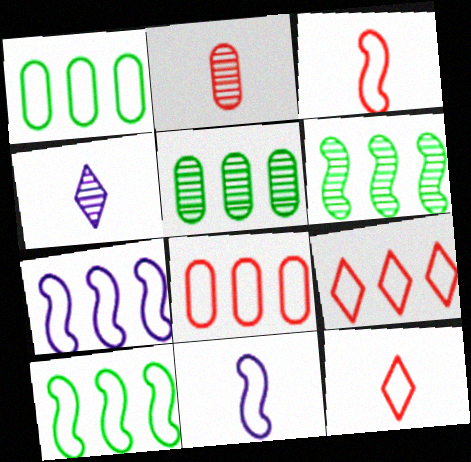[[1, 7, 9]]